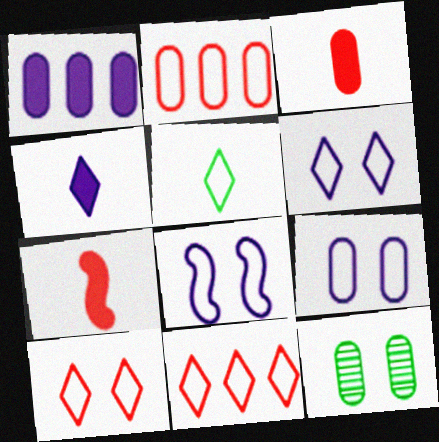[[2, 5, 8], 
[5, 6, 11], 
[6, 8, 9]]